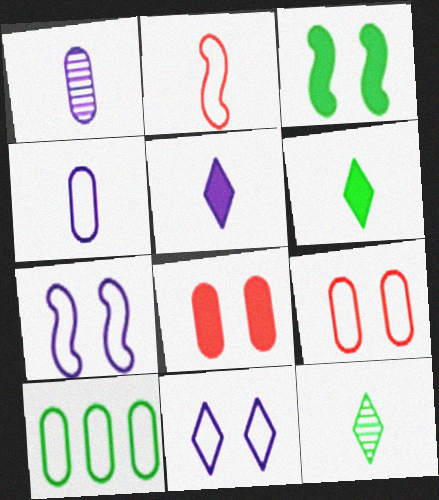[[1, 2, 6], 
[1, 8, 10], 
[2, 10, 11], 
[3, 10, 12], 
[4, 9, 10]]